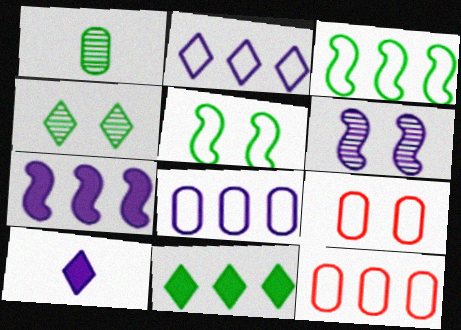[[1, 5, 11], 
[2, 3, 12], 
[6, 8, 10]]